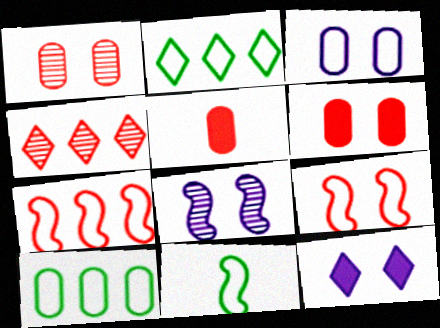[[2, 5, 8], 
[3, 8, 12], 
[4, 5, 9]]